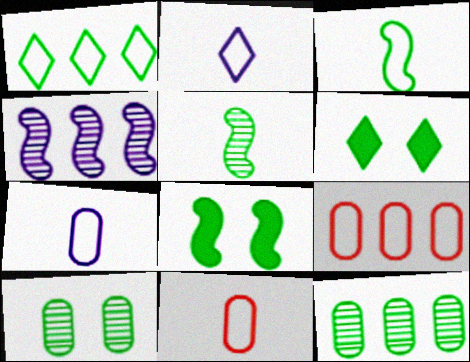[[2, 3, 11], 
[3, 6, 12], 
[4, 6, 11]]